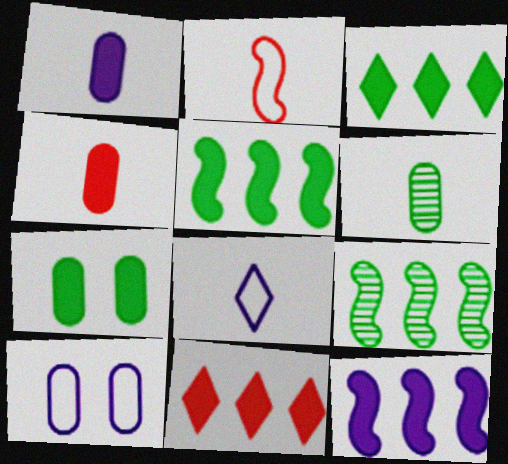[]